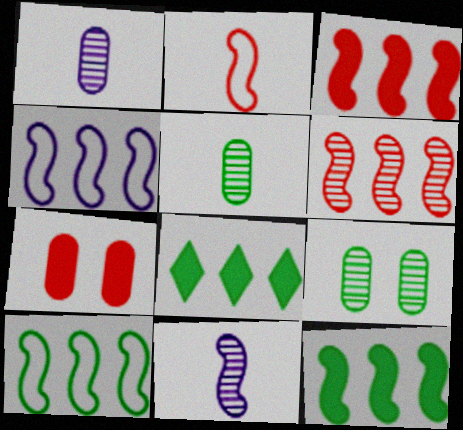[[4, 6, 12]]